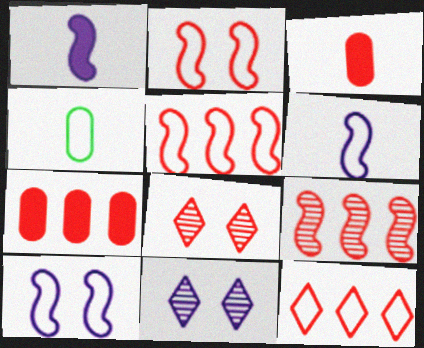[[3, 5, 8], 
[4, 10, 12], 
[7, 9, 12]]